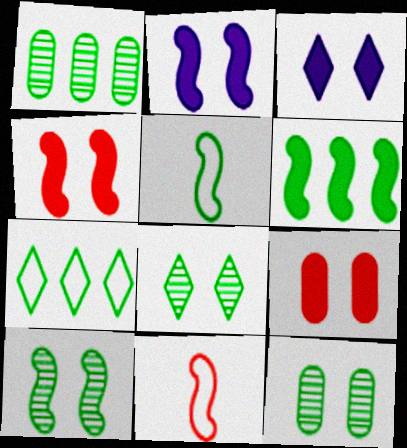[[1, 3, 11], 
[1, 6, 7], 
[5, 6, 10], 
[8, 10, 12]]